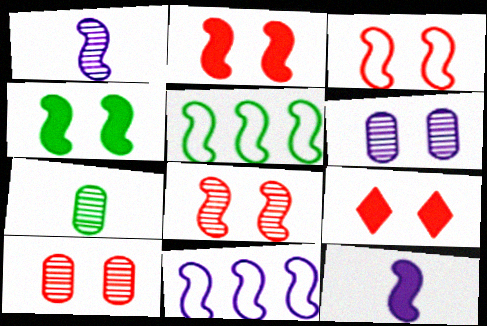[[1, 2, 5], 
[2, 3, 8], 
[3, 9, 10], 
[5, 8, 12], 
[7, 9, 11]]